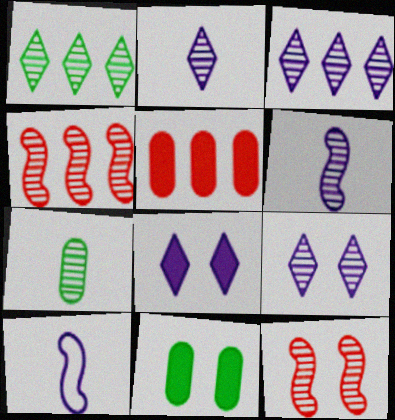[[2, 3, 9], 
[3, 7, 12], 
[4, 7, 9]]